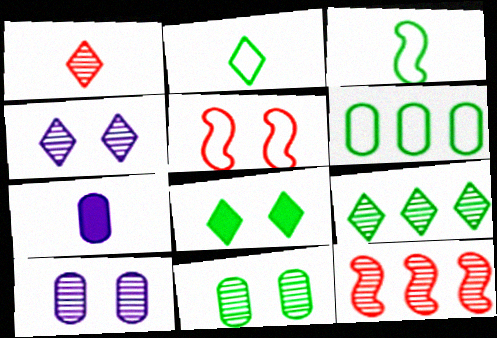[[1, 3, 7], 
[1, 4, 9], 
[2, 8, 9], 
[5, 7, 9], 
[5, 8, 10]]